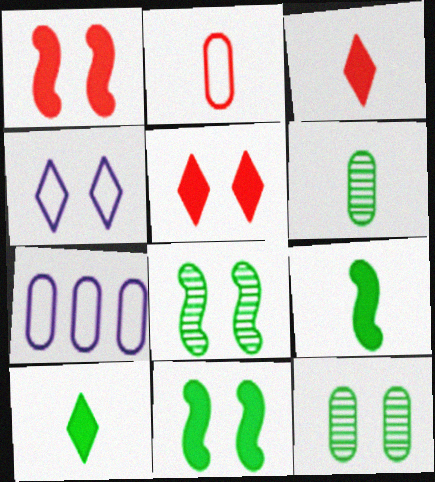[[1, 4, 12], 
[3, 7, 8]]